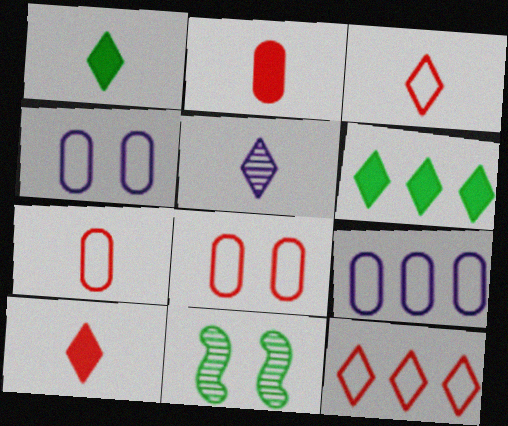[[1, 3, 5], 
[9, 10, 11]]